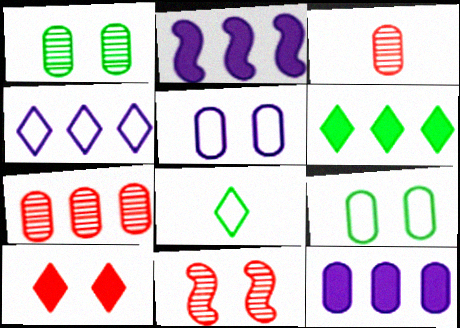[[3, 9, 12], 
[8, 11, 12]]